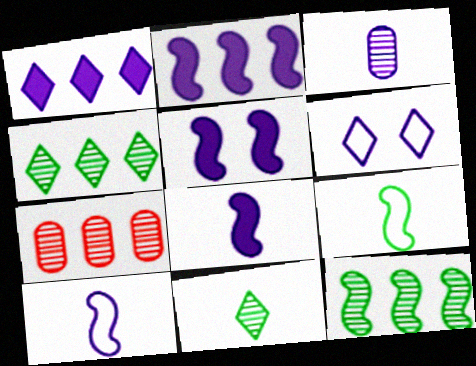[[2, 3, 6], 
[2, 5, 8]]